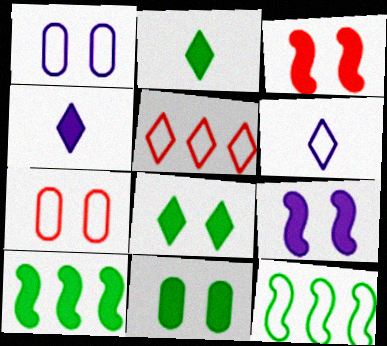[[2, 10, 11], 
[6, 7, 12]]